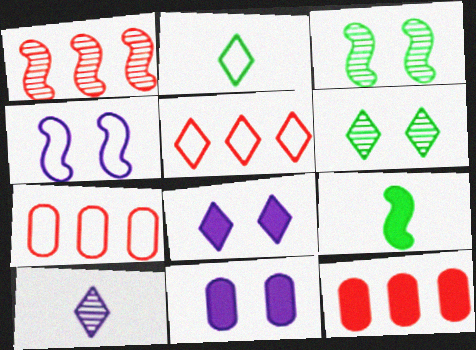[[1, 2, 11], 
[1, 4, 9], 
[1, 5, 12], 
[2, 4, 7], 
[8, 9, 12]]